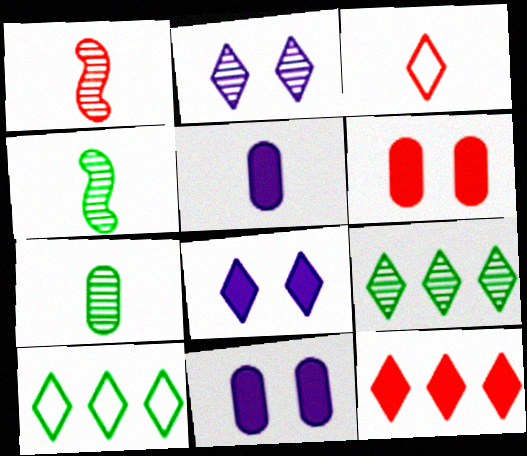[[1, 10, 11], 
[3, 4, 5], 
[3, 8, 9]]